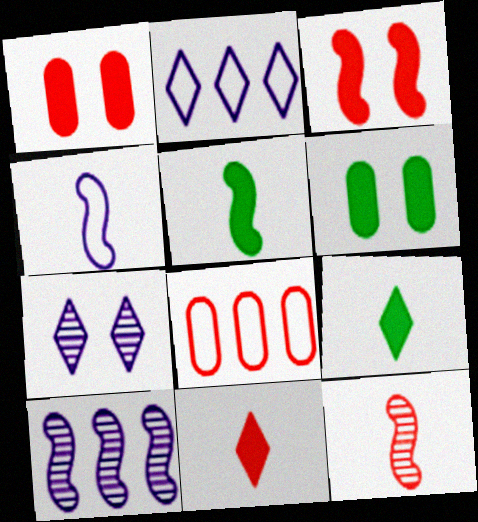[[2, 6, 12], 
[4, 5, 12], 
[5, 7, 8]]